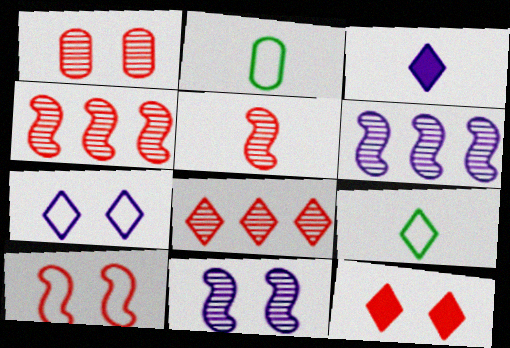[[1, 5, 8], 
[1, 10, 12], 
[2, 3, 5], 
[2, 6, 12]]